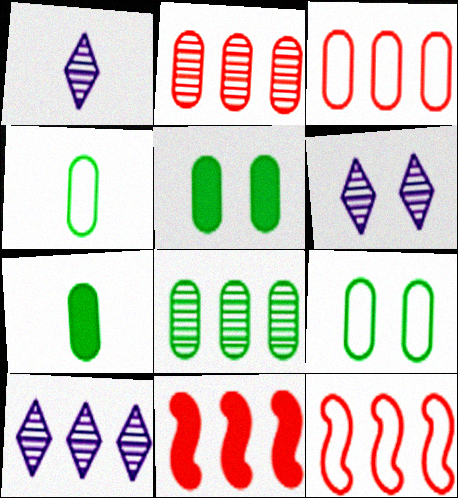[[1, 5, 12], 
[1, 6, 10], 
[1, 9, 11], 
[4, 5, 8], 
[4, 6, 11], 
[6, 7, 12], 
[7, 8, 9]]